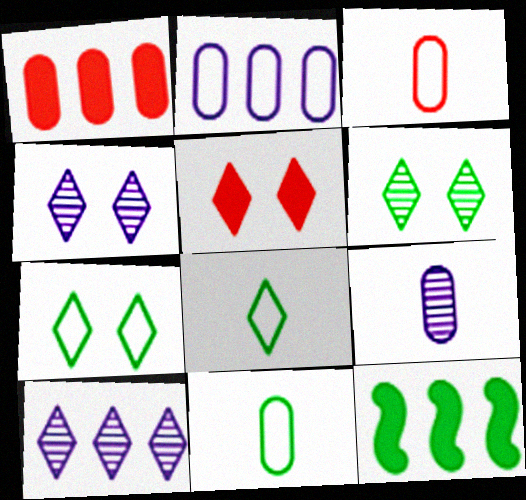[[3, 4, 12], 
[4, 5, 7], 
[5, 8, 10], 
[6, 11, 12]]